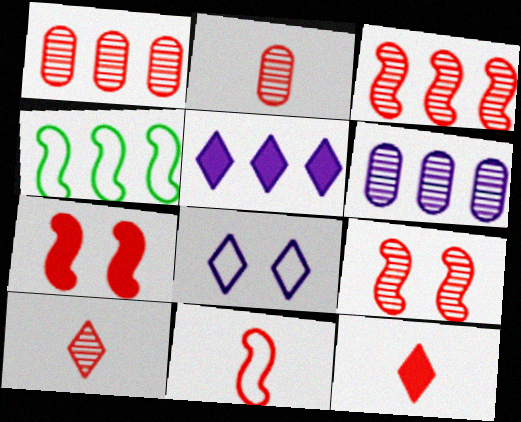[[1, 4, 5], 
[1, 9, 10], 
[2, 11, 12], 
[3, 7, 11]]